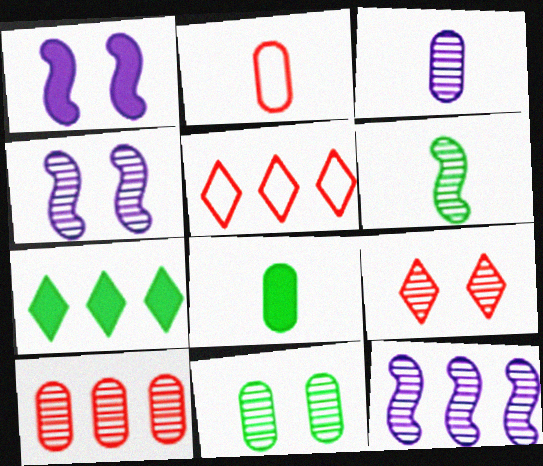[[2, 3, 8], 
[2, 4, 7], 
[3, 10, 11], 
[4, 5, 8], 
[4, 9, 11]]